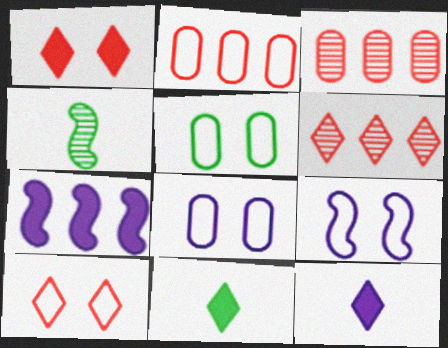[[3, 9, 11], 
[5, 9, 10]]